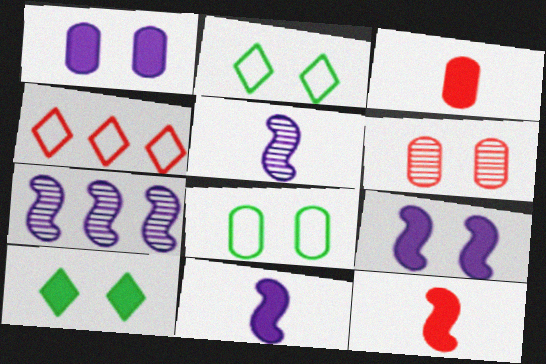[[1, 6, 8], 
[2, 3, 7], 
[2, 6, 9], 
[4, 6, 12]]